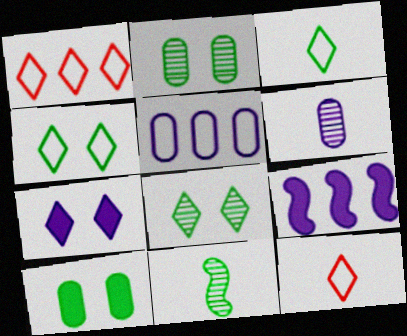[[2, 9, 12]]